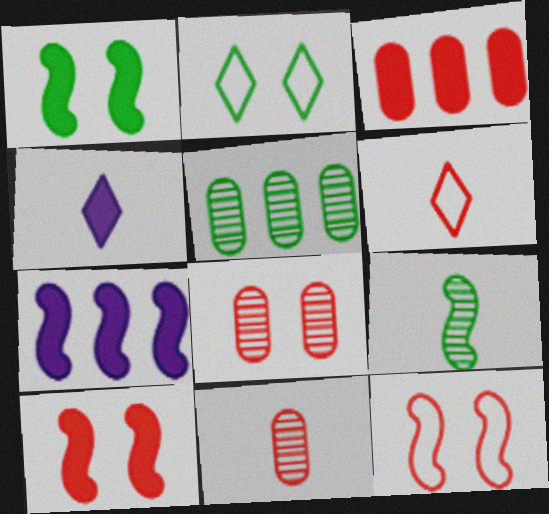[[1, 3, 4], 
[2, 7, 11], 
[4, 5, 12], 
[7, 9, 12]]